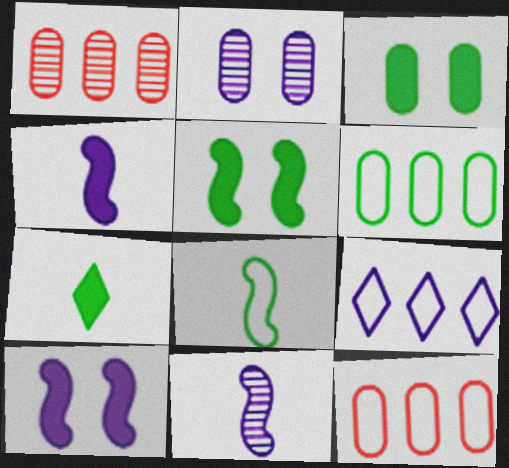[[2, 4, 9]]